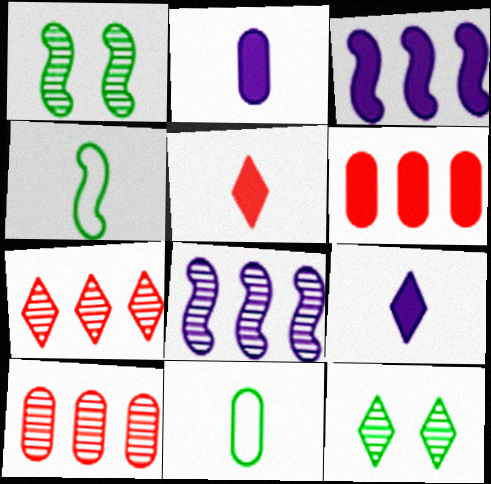[]